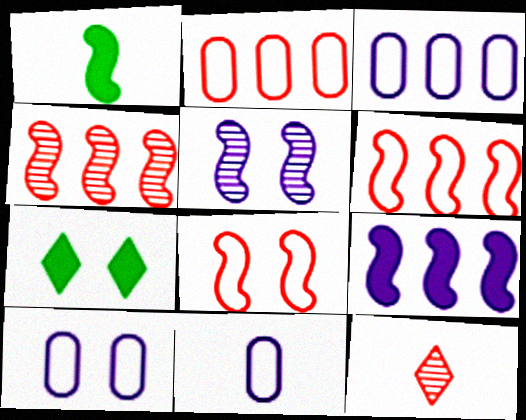[[1, 5, 6], 
[1, 11, 12], 
[3, 10, 11], 
[4, 7, 11]]